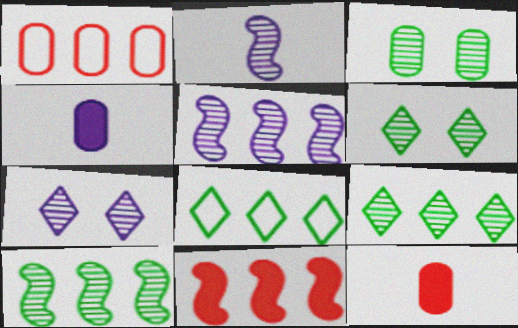[[1, 3, 4]]